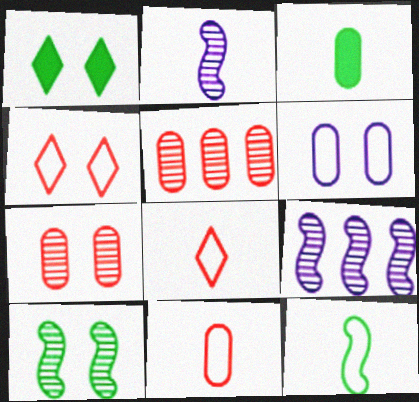[[1, 9, 11], 
[2, 3, 8], 
[3, 4, 9], 
[3, 5, 6]]